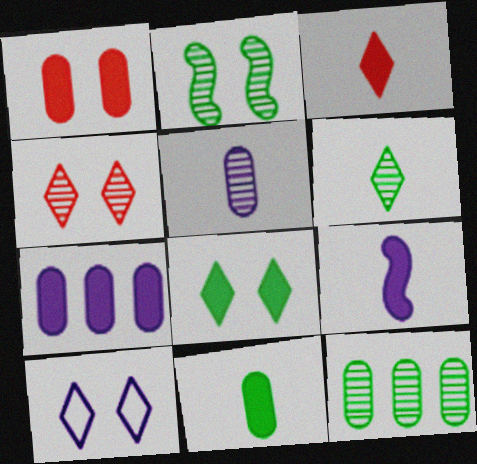[[1, 2, 10], 
[1, 7, 11], 
[2, 6, 12], 
[3, 9, 11], 
[4, 8, 10]]